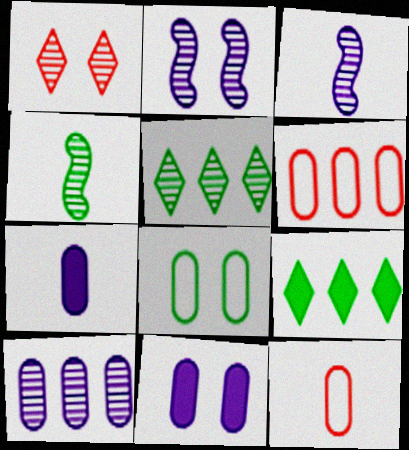[[1, 4, 10], 
[2, 9, 12], 
[4, 8, 9]]